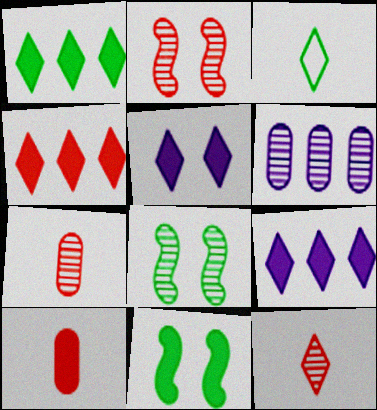[[1, 4, 9], 
[6, 8, 12], 
[9, 10, 11]]